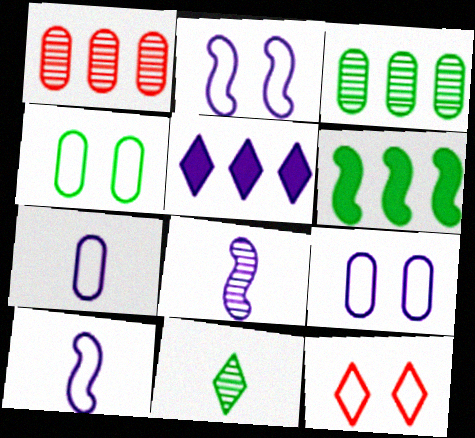[[2, 4, 12], 
[4, 6, 11], 
[5, 8, 9], 
[5, 11, 12]]